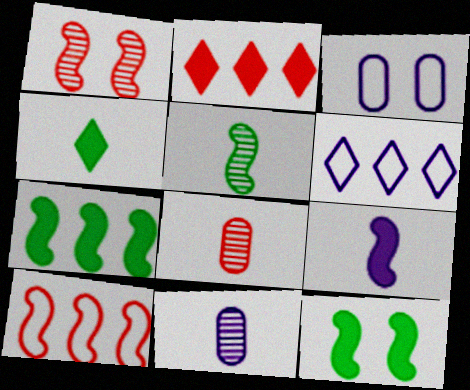[[2, 3, 5], 
[6, 8, 12]]